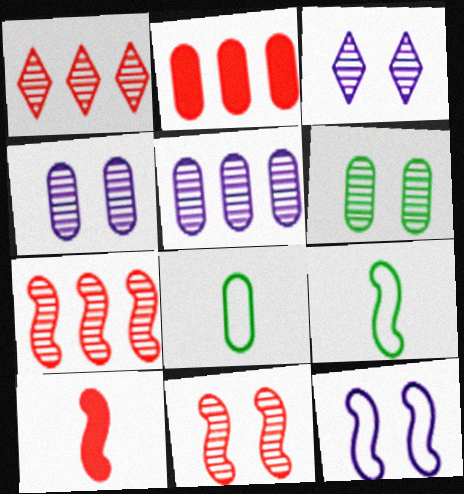[[2, 3, 9], 
[2, 4, 8], 
[3, 6, 11]]